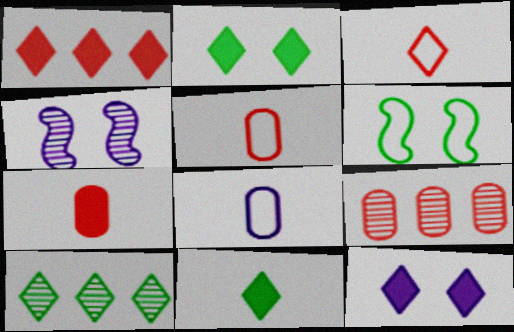[[1, 11, 12], 
[3, 10, 12]]